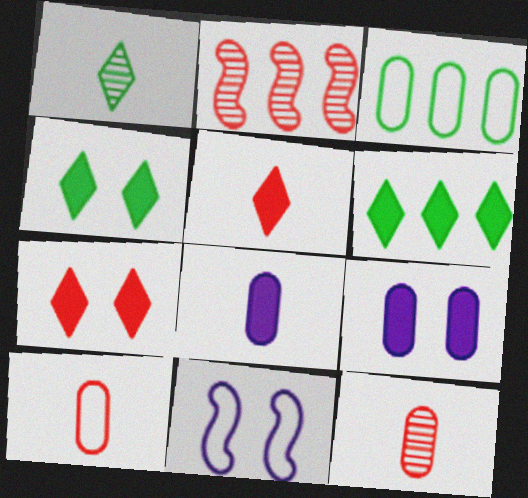[[2, 7, 10], 
[3, 9, 12], 
[6, 11, 12]]